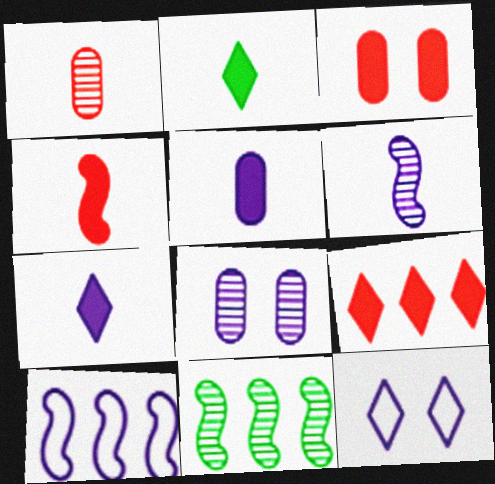[[2, 4, 5], 
[3, 4, 9], 
[7, 8, 10]]